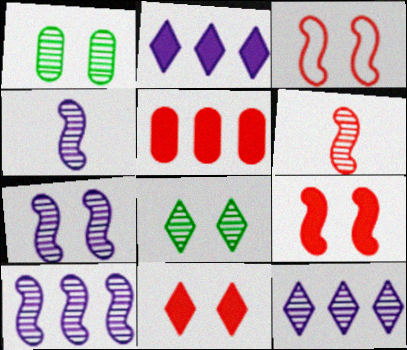[[1, 6, 12], 
[4, 7, 10]]